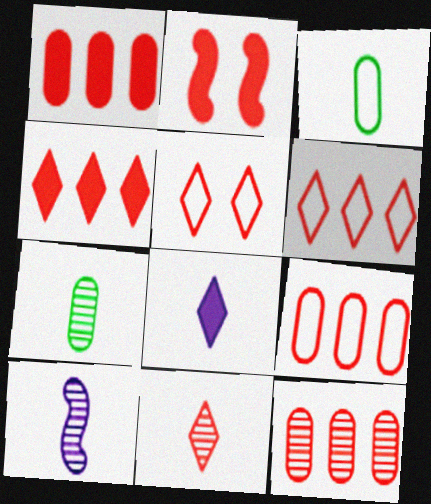[[1, 9, 12], 
[2, 9, 11], 
[4, 5, 11], 
[7, 10, 11]]